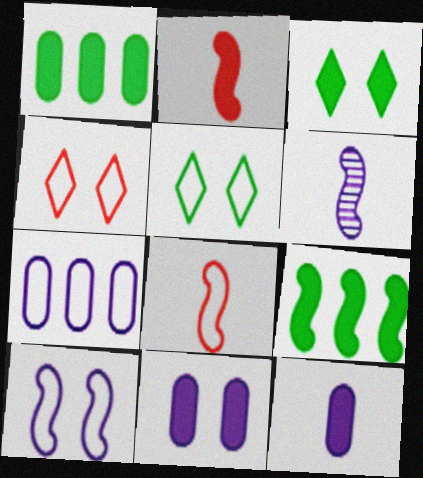[[1, 4, 6], 
[5, 7, 8]]